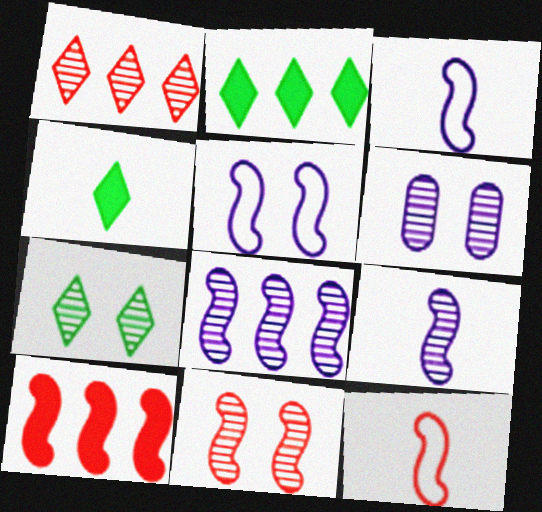[[2, 6, 12], 
[6, 7, 11], 
[10, 11, 12]]